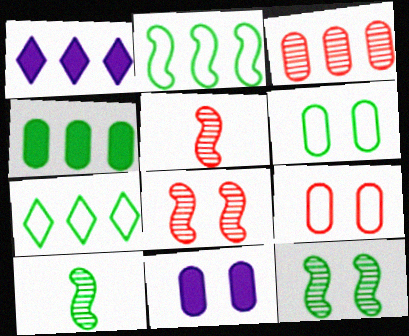[[1, 2, 3], 
[1, 5, 6], 
[1, 9, 10], 
[5, 7, 11]]